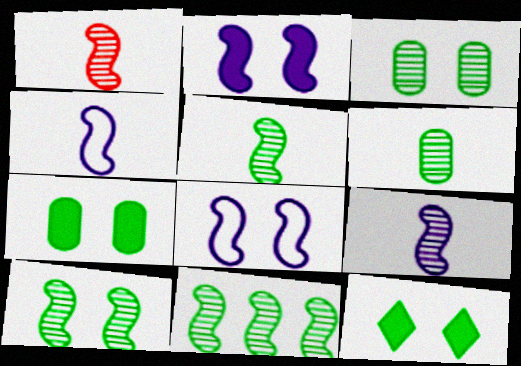[[1, 5, 9], 
[5, 10, 11]]